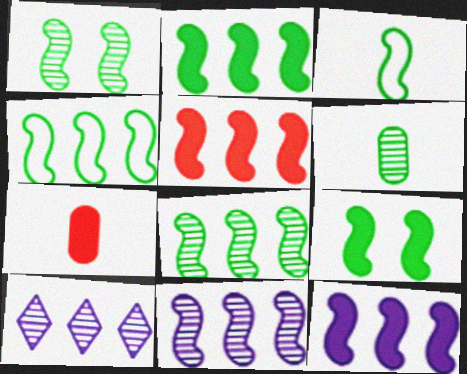[[1, 2, 3], 
[2, 4, 8], 
[2, 5, 12], 
[3, 8, 9], 
[4, 5, 11]]